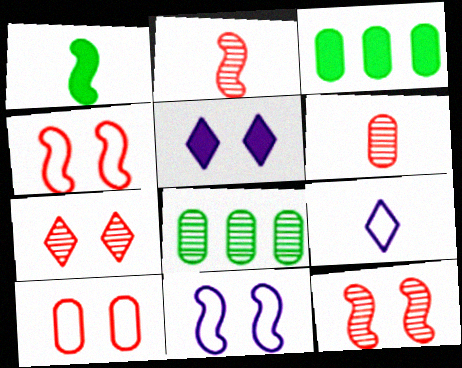[[1, 6, 9], 
[3, 9, 12]]